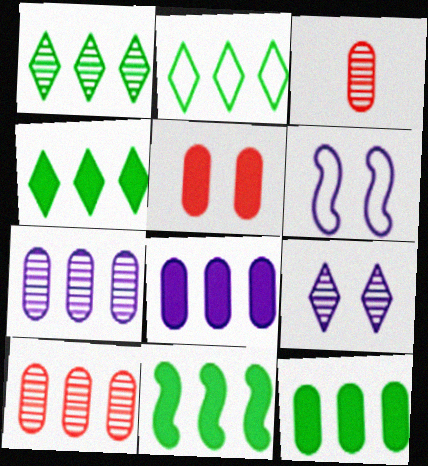[[1, 2, 4], 
[3, 4, 6], 
[4, 11, 12]]